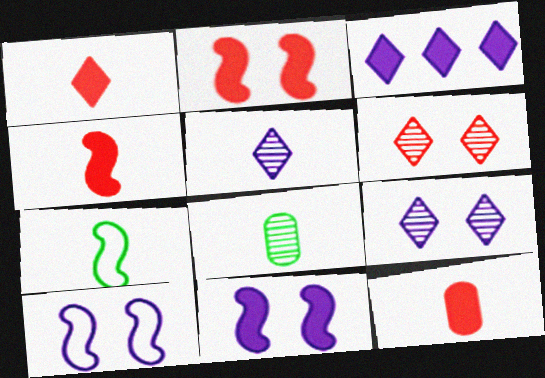[[1, 4, 12], 
[5, 7, 12]]